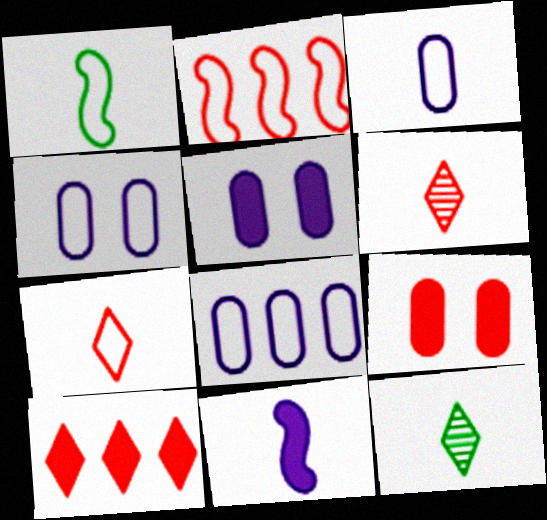[[1, 3, 7], 
[2, 5, 12], 
[2, 6, 9], 
[3, 4, 8]]